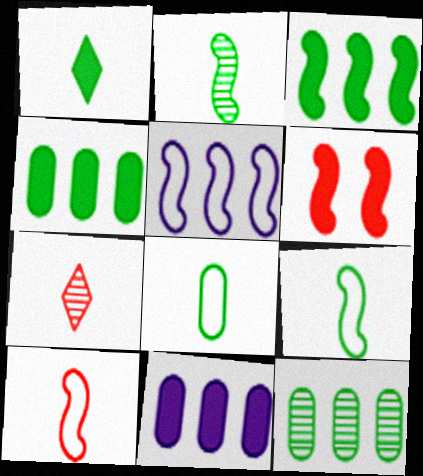[[1, 2, 8], 
[1, 6, 11], 
[2, 5, 6]]